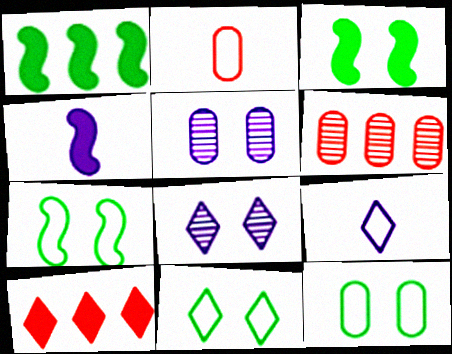[[1, 2, 8], 
[3, 6, 9], 
[4, 6, 11], 
[7, 11, 12]]